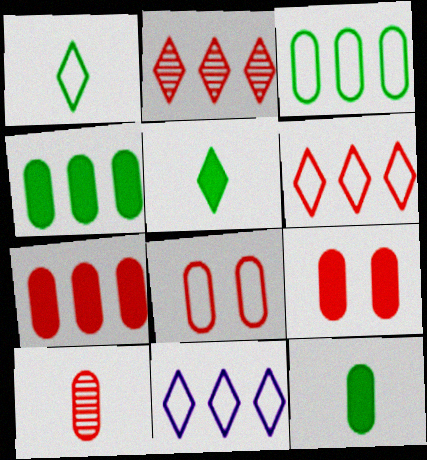[[7, 8, 10]]